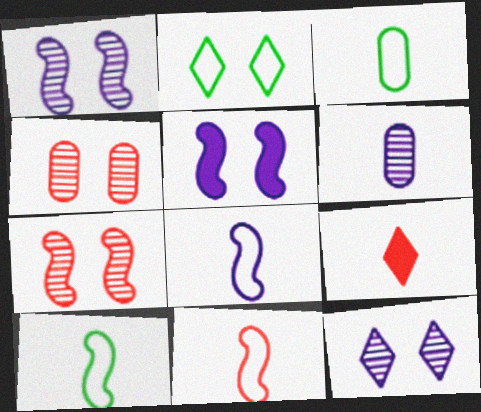[[2, 4, 5], 
[6, 9, 10], 
[8, 10, 11]]